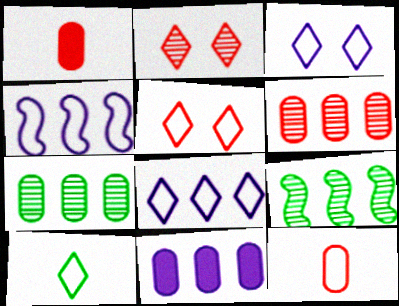[[1, 3, 9], 
[5, 8, 10]]